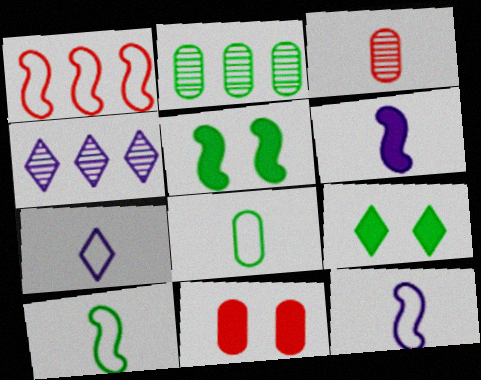[[2, 9, 10], 
[4, 10, 11]]